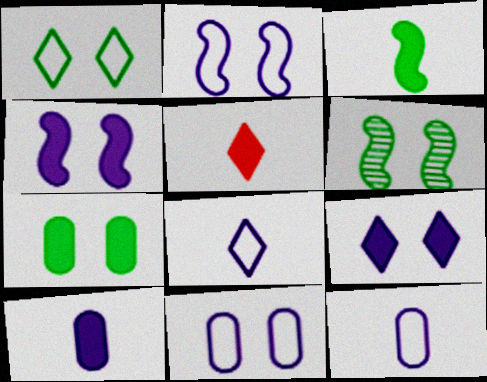[[1, 6, 7], 
[3, 5, 10]]